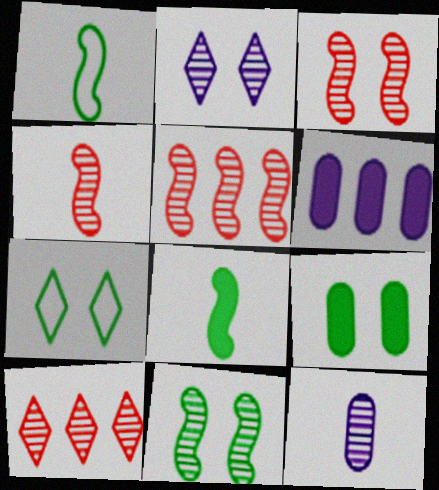[[3, 4, 5], 
[4, 6, 7], 
[7, 9, 11], 
[10, 11, 12]]